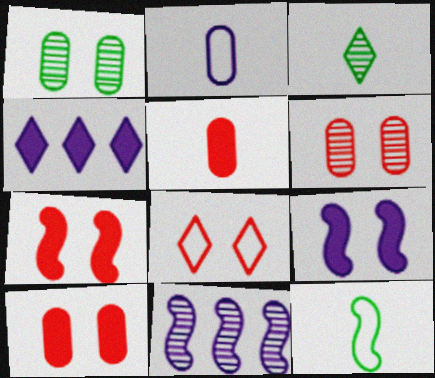[[1, 8, 9], 
[3, 4, 8], 
[3, 6, 11], 
[4, 6, 12], 
[6, 7, 8], 
[7, 11, 12]]